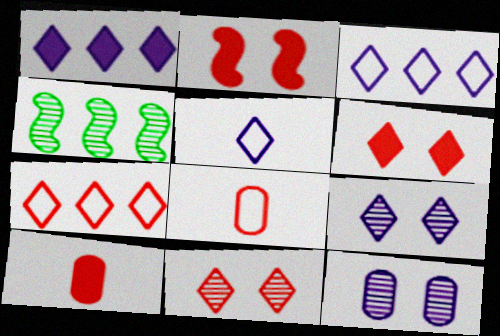[[1, 5, 9]]